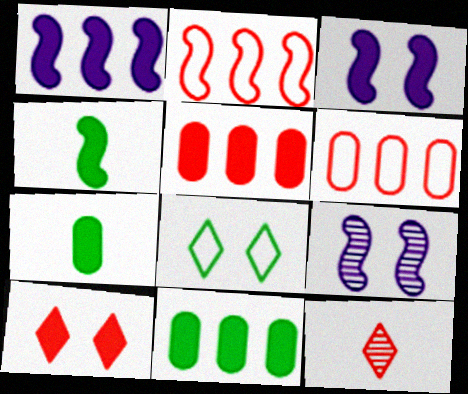[[1, 7, 10], 
[2, 4, 9]]